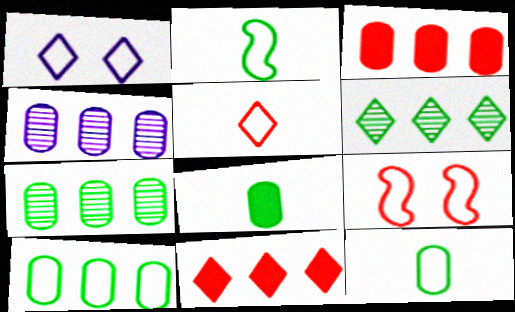[[3, 4, 10]]